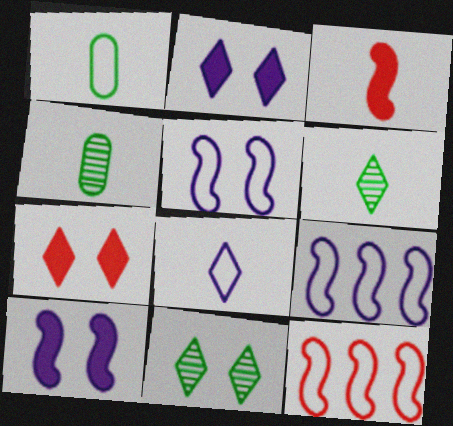[[2, 4, 12], 
[3, 4, 8], 
[4, 7, 9]]